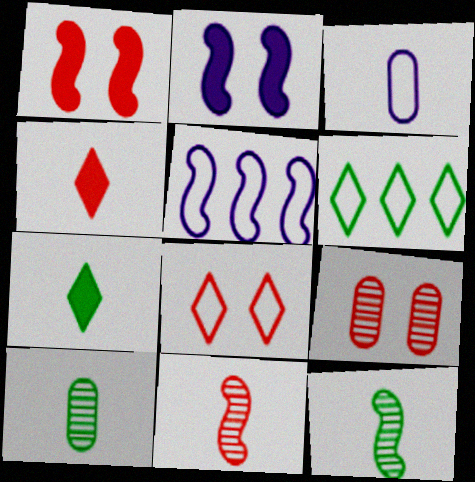[[1, 5, 12], 
[1, 8, 9], 
[3, 4, 12], 
[3, 7, 11], 
[5, 7, 9]]